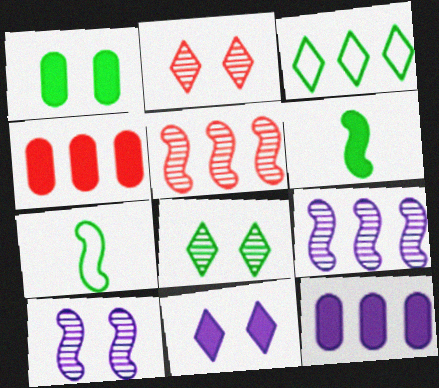[[2, 7, 12], 
[3, 4, 9], 
[3, 5, 12], 
[4, 6, 11]]